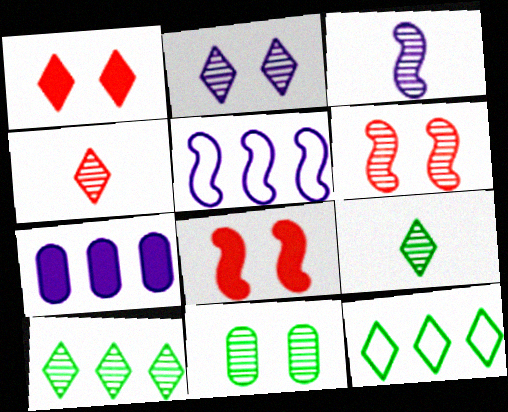[[2, 4, 10], 
[2, 6, 11]]